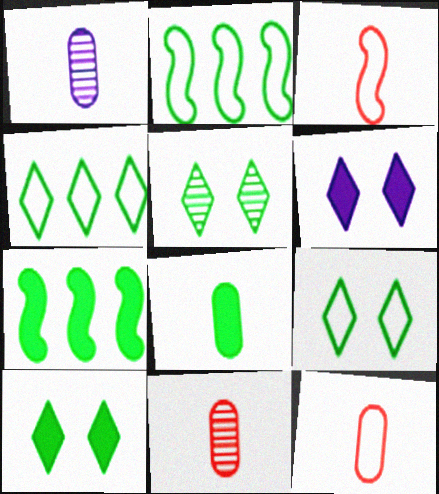[[1, 8, 12], 
[2, 5, 8], 
[2, 6, 11], 
[5, 9, 10], 
[7, 8, 10]]